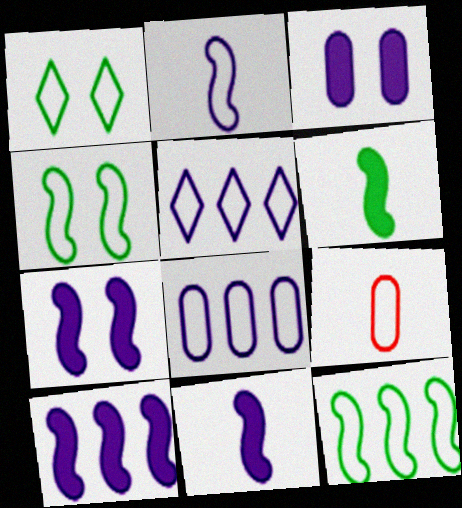[[4, 5, 9], 
[7, 10, 11]]